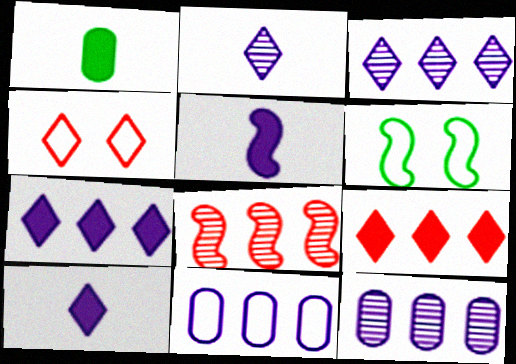[[5, 6, 8]]